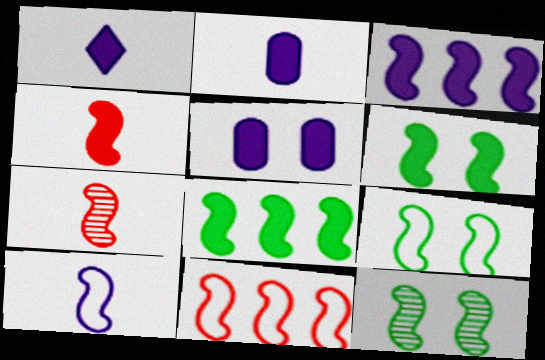[[1, 3, 5], 
[3, 4, 6], 
[3, 7, 9], 
[6, 9, 12], 
[9, 10, 11]]